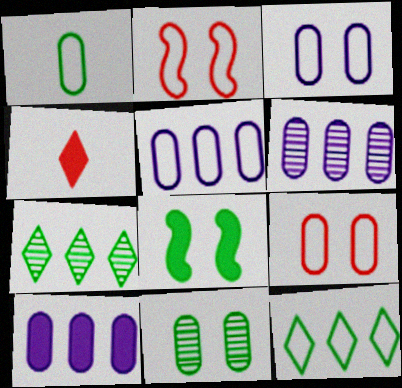[[1, 5, 9], 
[1, 7, 8], 
[4, 8, 10], 
[5, 6, 10]]